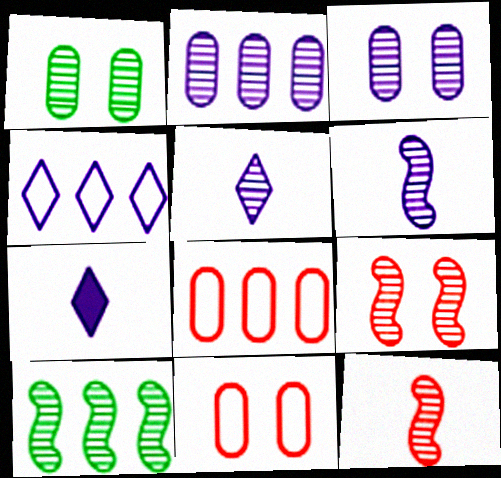[[6, 9, 10], 
[7, 10, 11]]